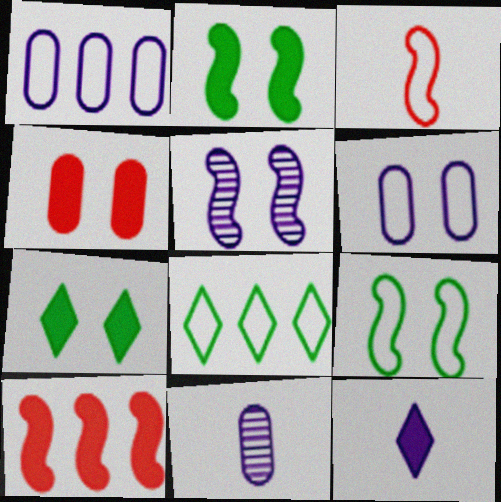[[1, 5, 12], 
[3, 6, 8]]